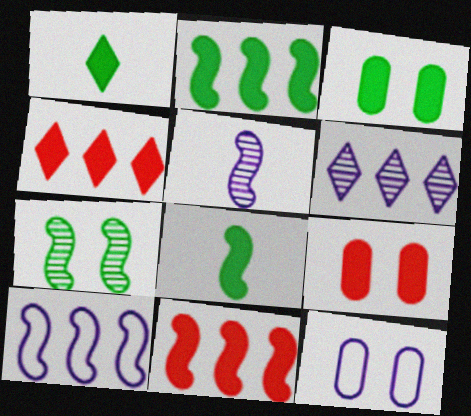[[1, 2, 3]]